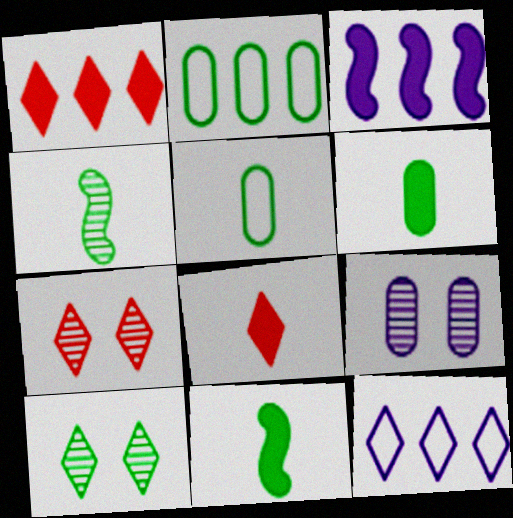[[2, 10, 11], 
[3, 5, 7], 
[8, 10, 12]]